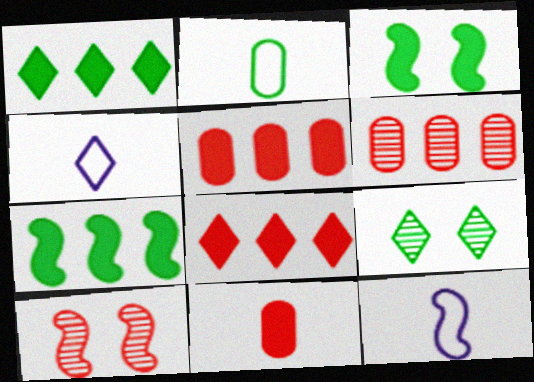[[2, 7, 9], 
[3, 4, 6], 
[4, 8, 9], 
[5, 9, 12], 
[7, 10, 12]]